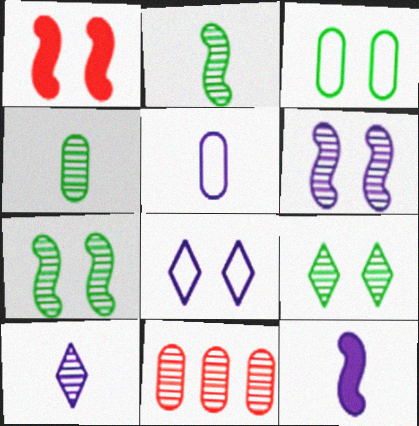[[5, 10, 12], 
[7, 10, 11]]